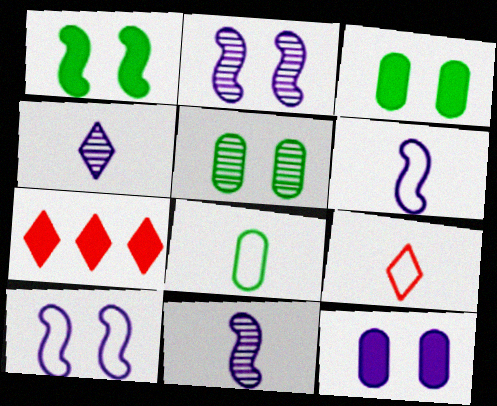[[2, 7, 8], 
[5, 6, 7], 
[6, 8, 9]]